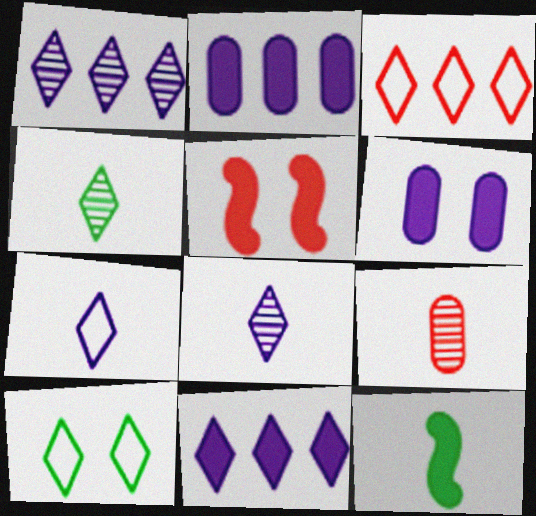[[3, 5, 9], 
[3, 7, 10], 
[7, 9, 12]]